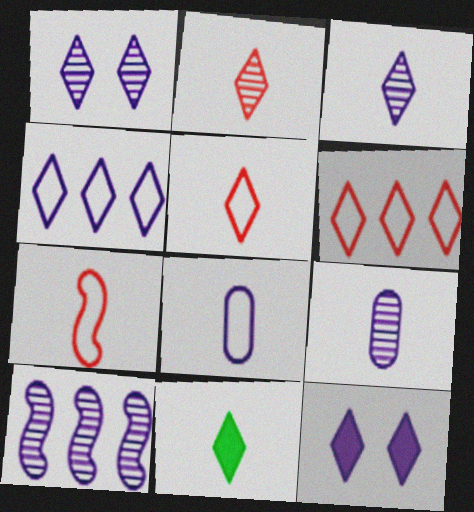[[1, 6, 11], 
[1, 9, 10], 
[3, 4, 12], 
[3, 5, 11], 
[7, 9, 11], 
[8, 10, 12]]